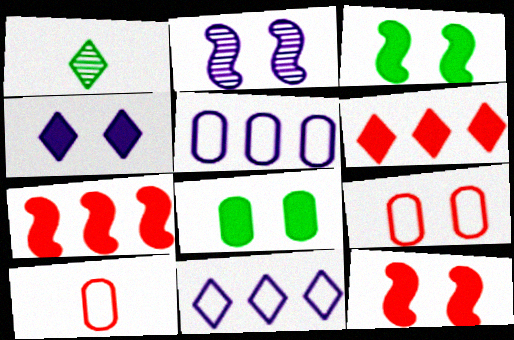[[1, 5, 12], 
[4, 8, 12]]